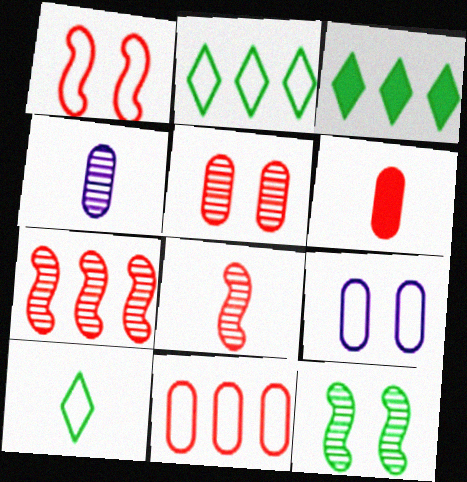[[1, 3, 4], 
[3, 8, 9], 
[5, 6, 11]]